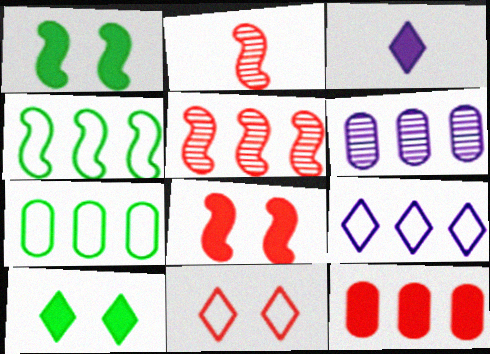[[1, 3, 12], 
[2, 11, 12], 
[6, 7, 12]]